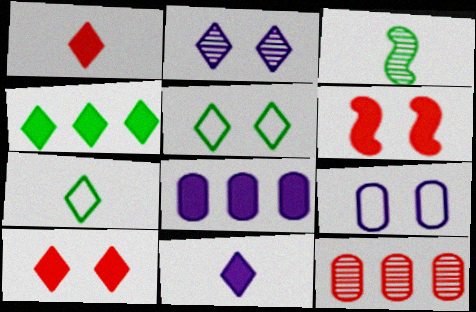[[2, 3, 12], 
[2, 5, 10], 
[4, 10, 11]]